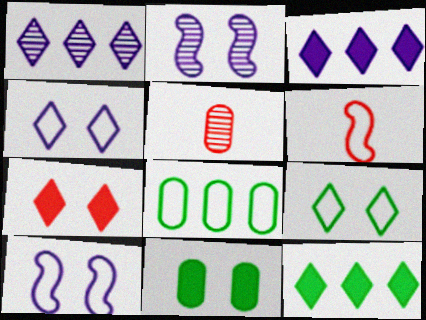[[1, 6, 11], 
[4, 6, 8], 
[5, 10, 12]]